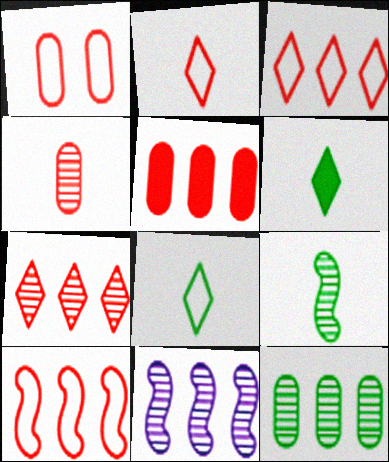[[1, 2, 10], 
[1, 4, 5], 
[1, 6, 11], 
[5, 7, 10], 
[7, 11, 12]]